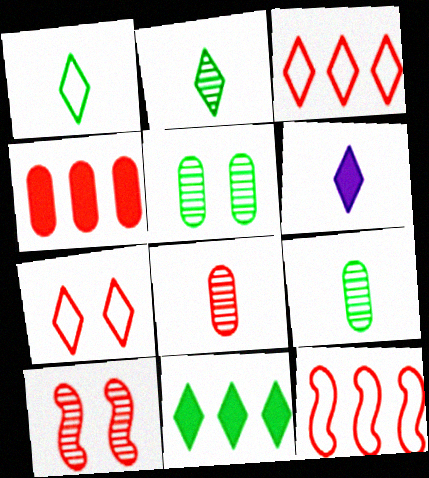[[5, 6, 12]]